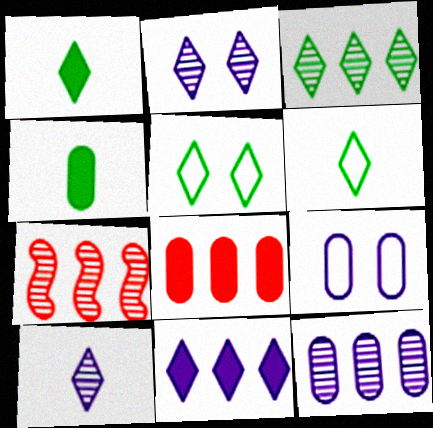[[1, 3, 5], 
[1, 7, 9], 
[3, 7, 12]]